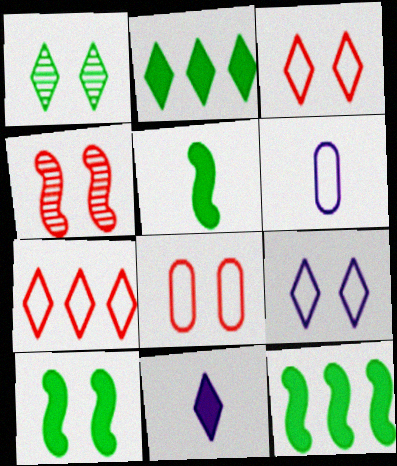[[1, 7, 11], 
[2, 4, 6], 
[5, 10, 12]]